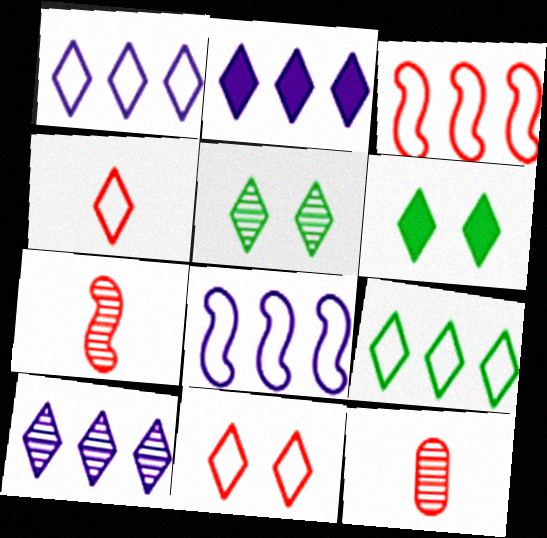[[1, 2, 10], 
[2, 4, 5], 
[4, 6, 10], 
[6, 8, 12]]